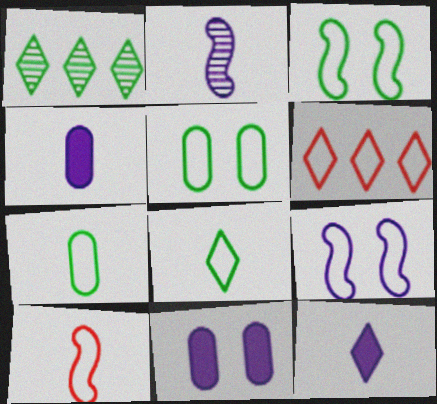[[1, 10, 11], 
[6, 7, 9]]